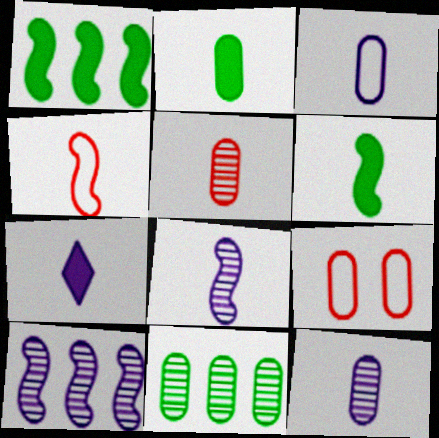[[2, 3, 5], 
[3, 7, 8], 
[4, 6, 8]]